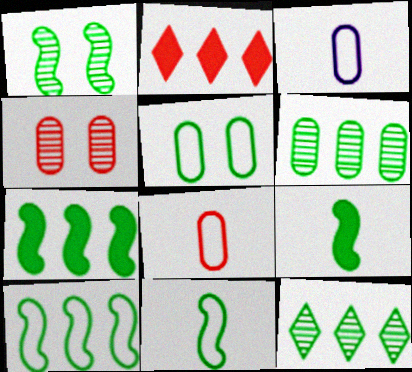[[1, 2, 3], 
[1, 7, 11], 
[1, 9, 10], 
[5, 9, 12]]